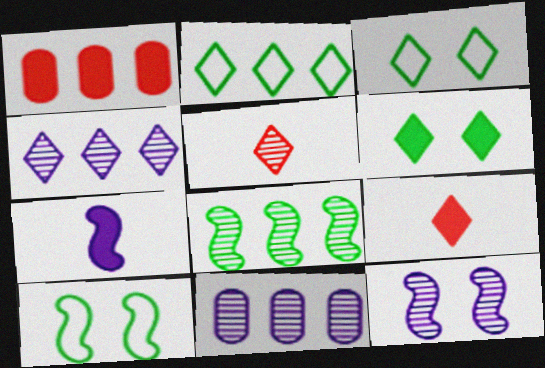[[1, 6, 7], 
[3, 4, 9], 
[9, 10, 11]]